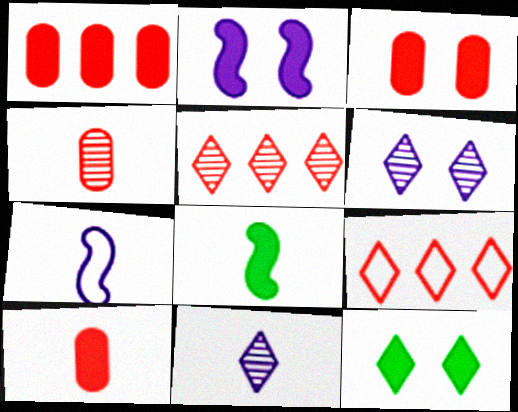[[1, 3, 10], 
[2, 3, 12], 
[9, 11, 12]]